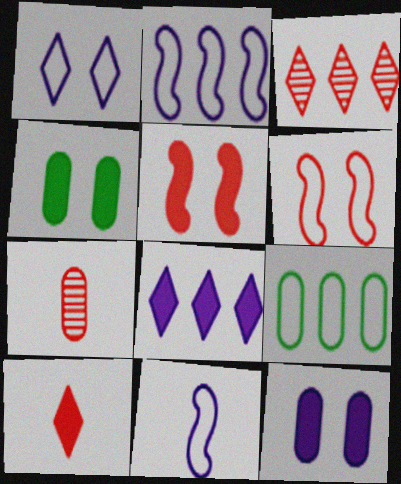[[3, 4, 11], 
[7, 9, 12]]